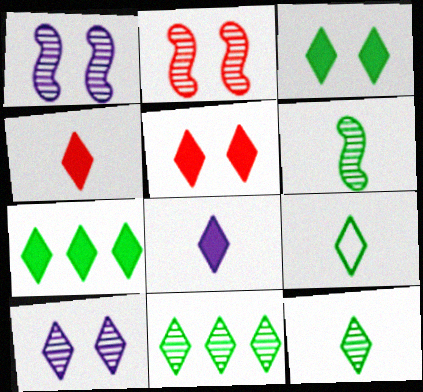[[3, 9, 11], 
[5, 7, 8]]